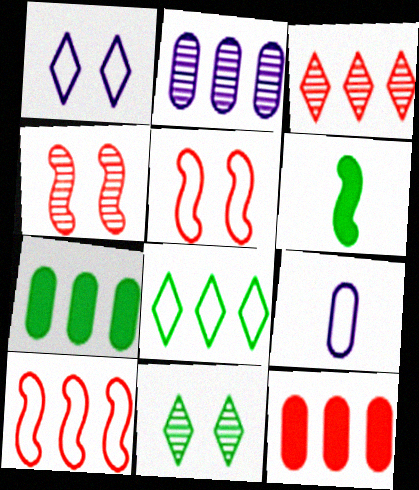[[3, 10, 12], 
[5, 8, 9]]